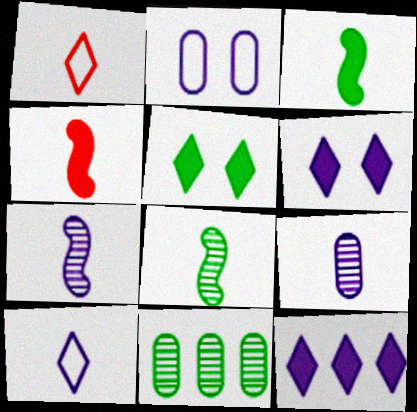[[1, 3, 9], 
[2, 7, 12]]